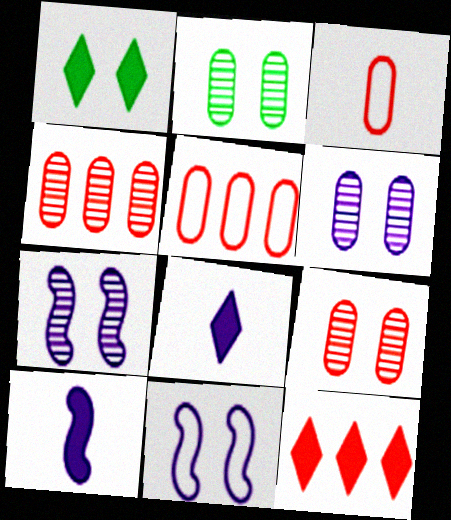[[1, 8, 12], 
[1, 9, 11], 
[2, 6, 9]]